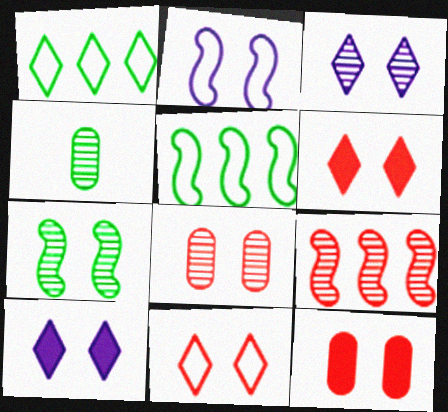[[3, 4, 9], 
[3, 7, 8]]